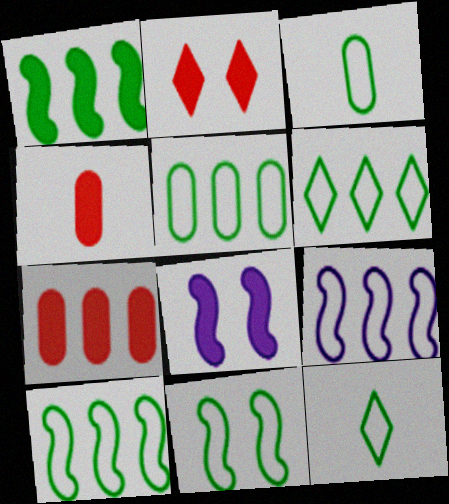[[3, 6, 11], 
[5, 6, 10], 
[5, 11, 12]]